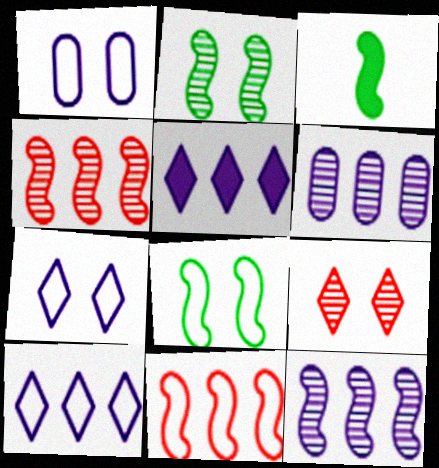[]